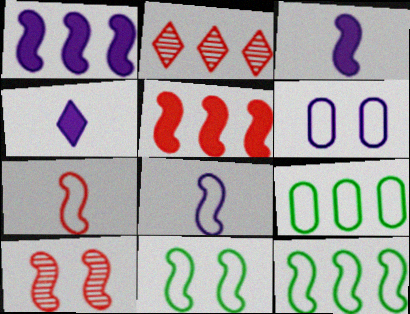[[1, 2, 9], 
[3, 10, 12], 
[4, 9, 10], 
[5, 7, 10]]